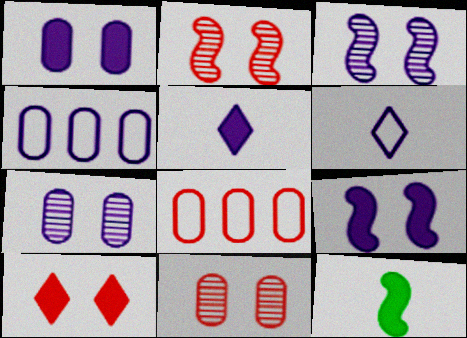[[3, 4, 5]]